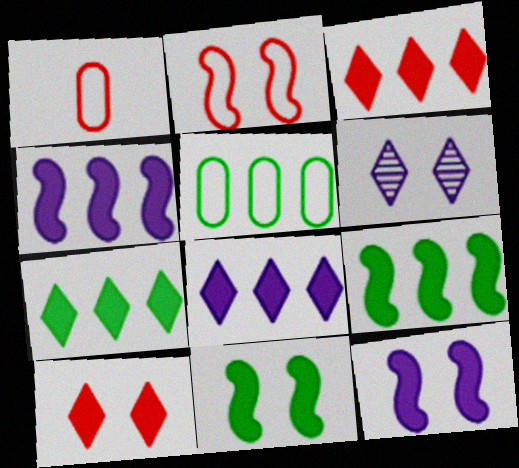[[1, 6, 9], 
[3, 7, 8]]